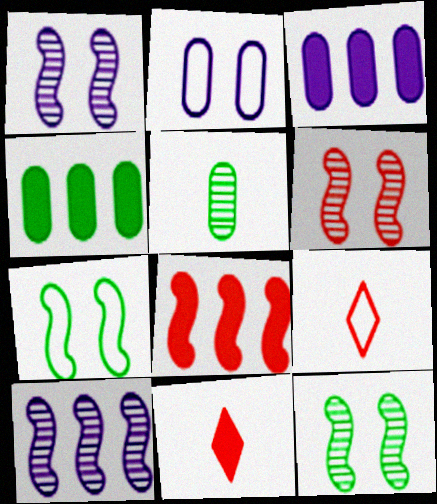[[1, 4, 9], 
[1, 6, 12], 
[3, 9, 12]]